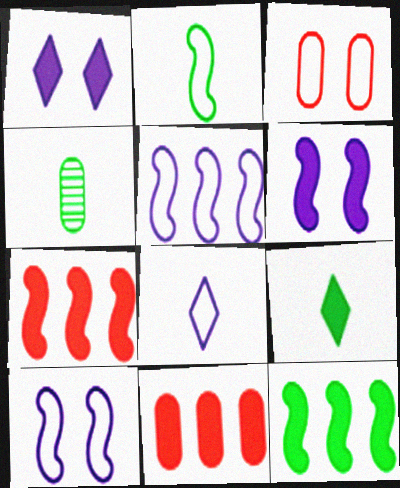[[2, 4, 9], 
[6, 9, 11]]